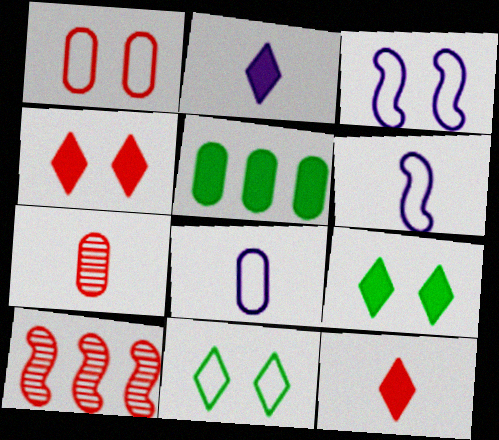[[1, 3, 11], 
[1, 10, 12], 
[8, 9, 10]]